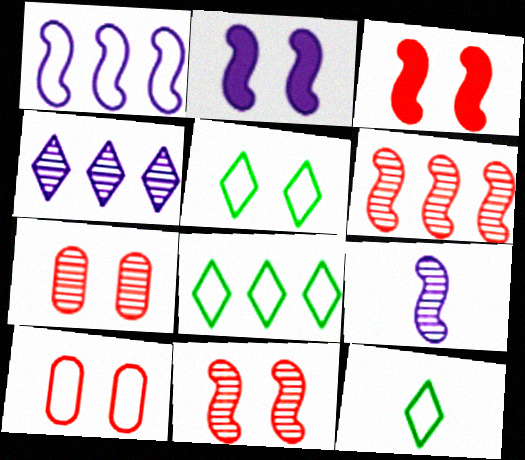[[1, 2, 9], 
[1, 10, 12], 
[2, 5, 7], 
[5, 8, 12]]